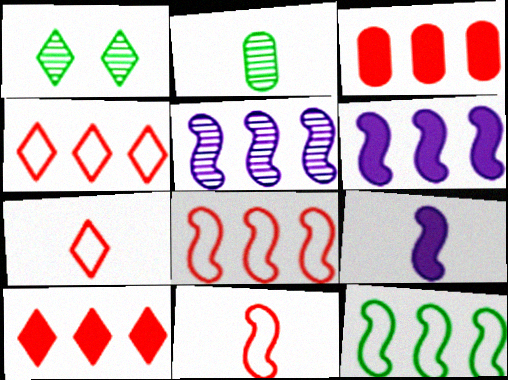[[2, 7, 9]]